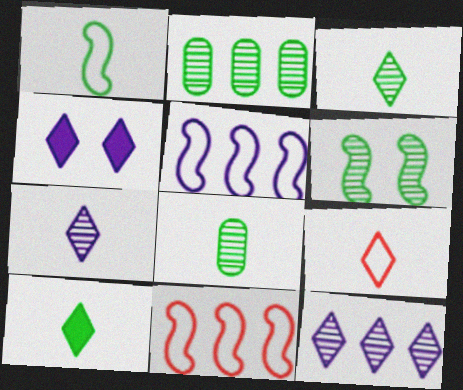[[1, 8, 10], 
[2, 3, 6], 
[4, 8, 11], 
[7, 9, 10]]